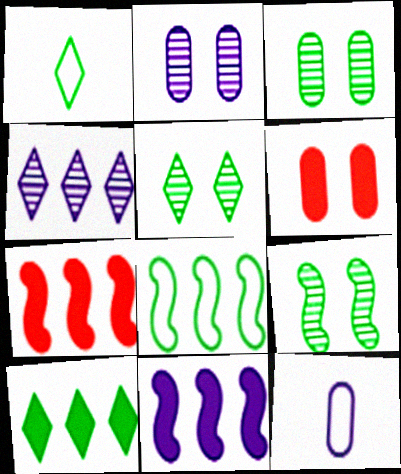[[1, 2, 7], 
[1, 5, 10], 
[3, 5, 9], 
[5, 7, 12]]